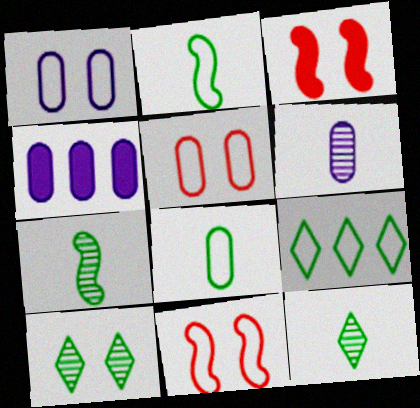[[1, 3, 10], 
[1, 4, 6], 
[3, 6, 9], 
[4, 11, 12]]